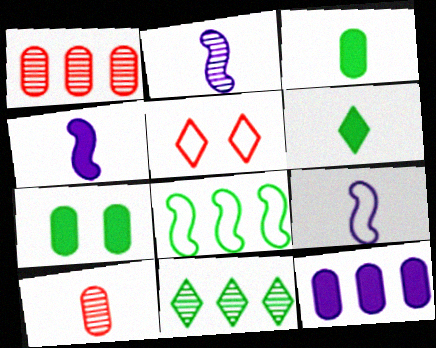[[2, 4, 9], 
[6, 9, 10]]